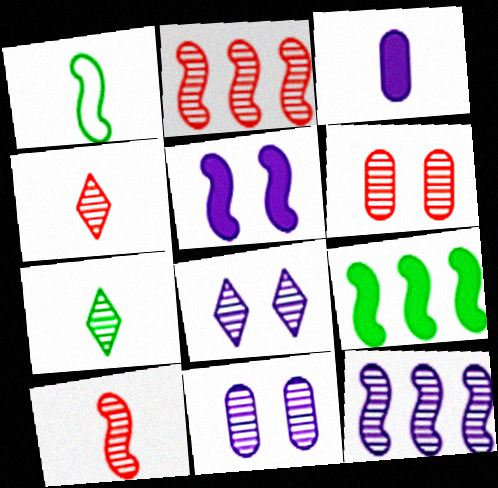[[1, 2, 5], 
[1, 3, 4], 
[2, 4, 6], 
[2, 7, 11], 
[6, 7, 12]]